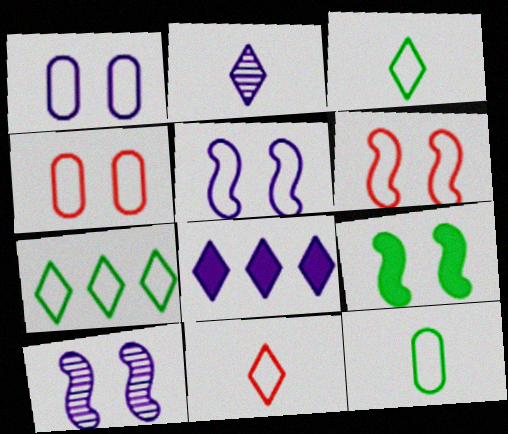[[6, 9, 10]]